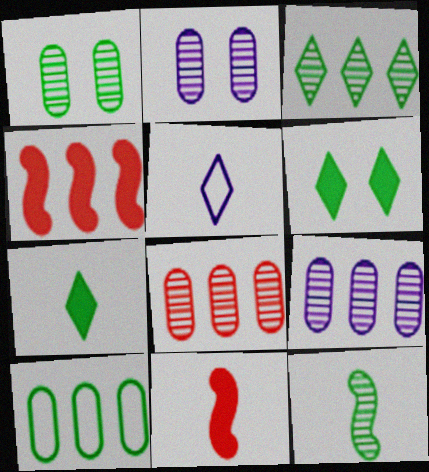[[1, 3, 12], 
[1, 4, 5], 
[6, 10, 12]]